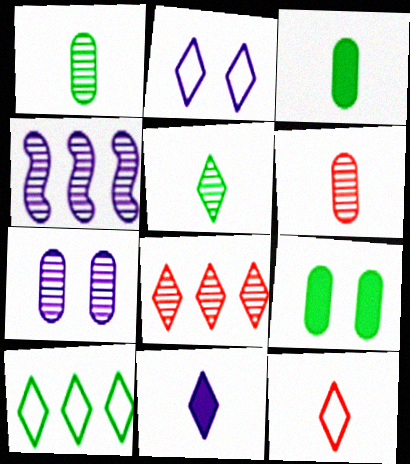[[2, 10, 12], 
[4, 9, 12], 
[5, 11, 12]]